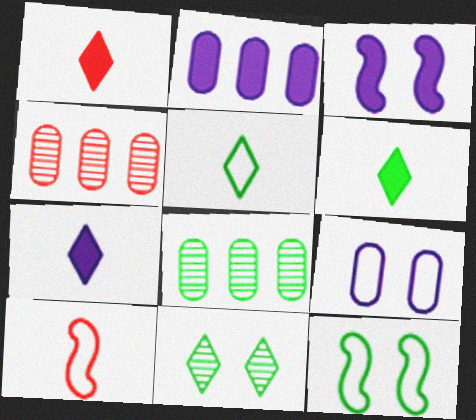[[1, 6, 7], 
[2, 3, 7], 
[2, 10, 11], 
[3, 4, 5], 
[4, 7, 12], 
[6, 8, 12]]